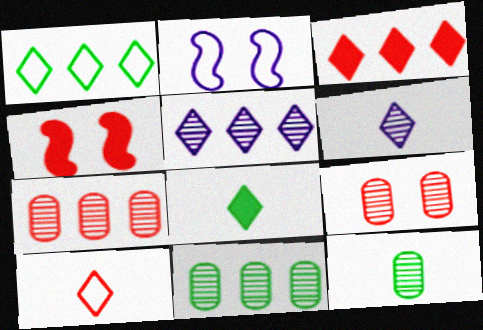[[1, 3, 5], 
[2, 3, 12], 
[2, 7, 8], 
[4, 7, 10], 
[6, 8, 10]]